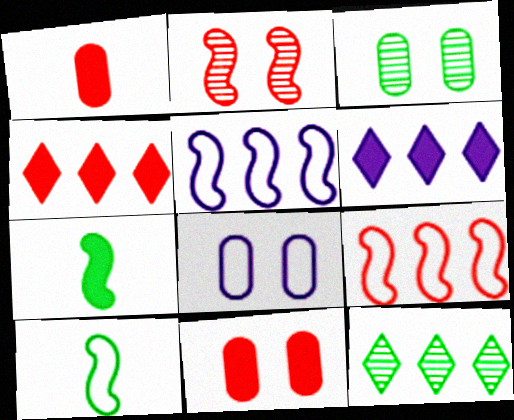[[2, 5, 7], 
[3, 8, 11], 
[6, 7, 11]]